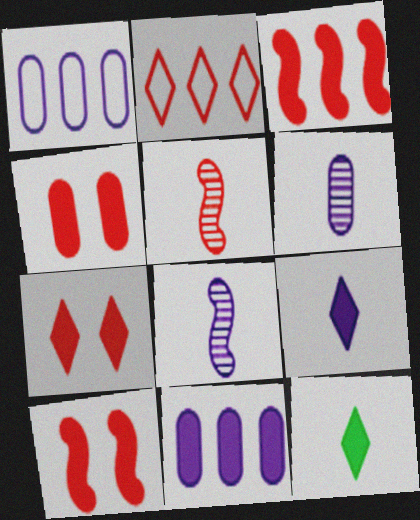[[2, 4, 5], 
[4, 7, 10], 
[10, 11, 12]]